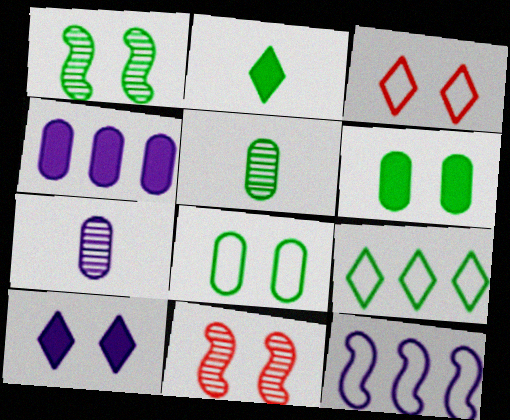[[7, 10, 12], 
[8, 10, 11]]